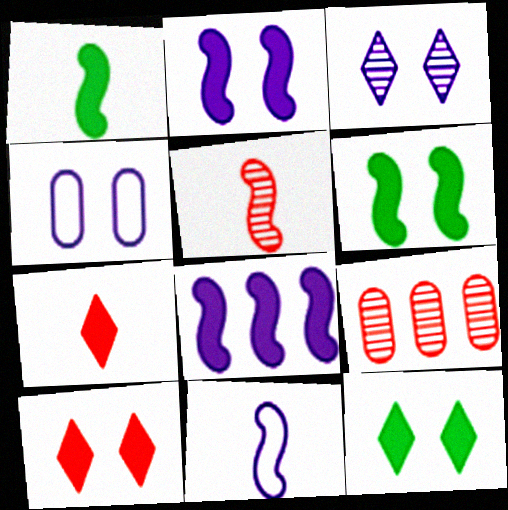[[1, 5, 11], 
[2, 3, 4], 
[9, 11, 12]]